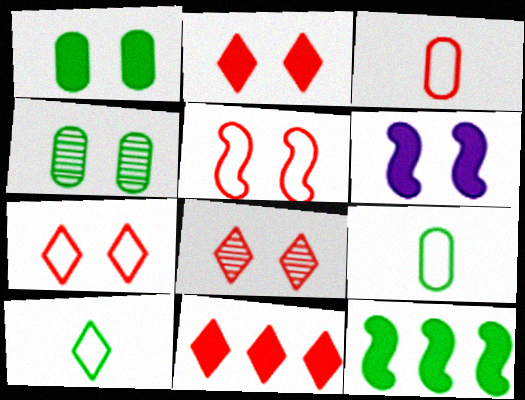[[1, 2, 6], 
[2, 7, 8], 
[4, 6, 7], 
[4, 10, 12]]